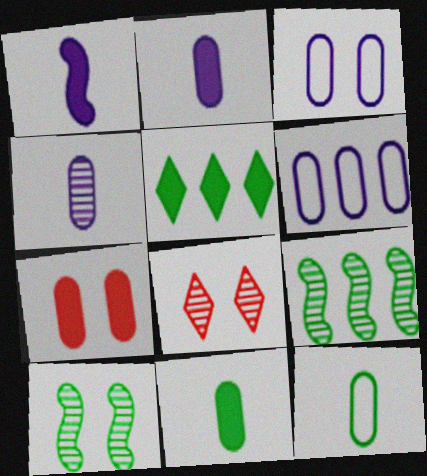[[1, 5, 7], 
[4, 8, 9], 
[5, 10, 12]]